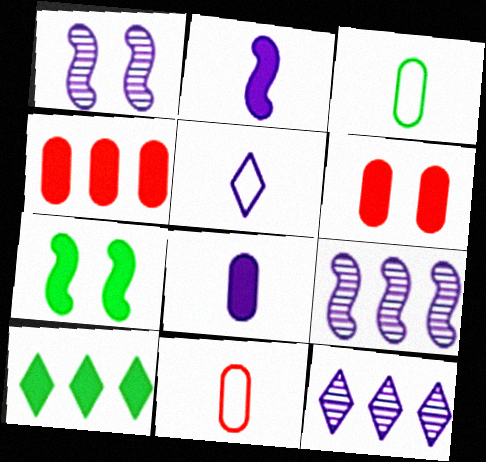[[1, 10, 11], 
[2, 6, 10], 
[7, 11, 12]]